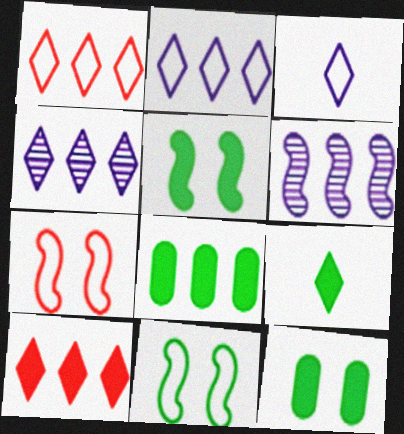[[1, 6, 8], 
[5, 8, 9]]